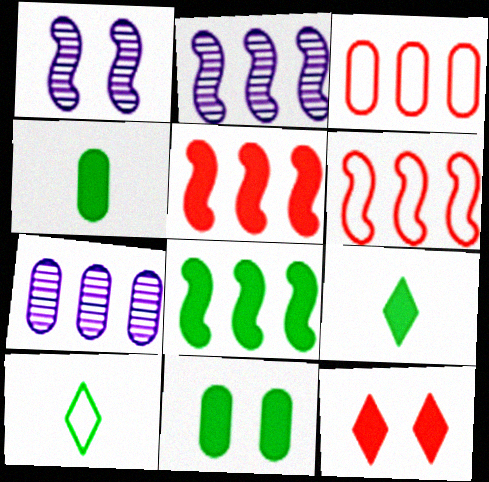[[1, 3, 9], 
[2, 6, 8], 
[8, 9, 11]]